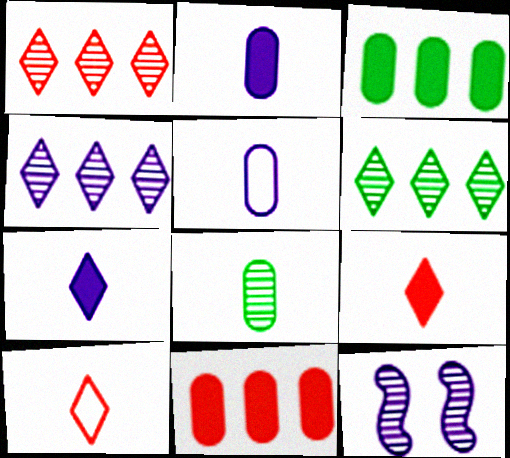[[1, 4, 6], 
[1, 8, 12], 
[3, 10, 12]]